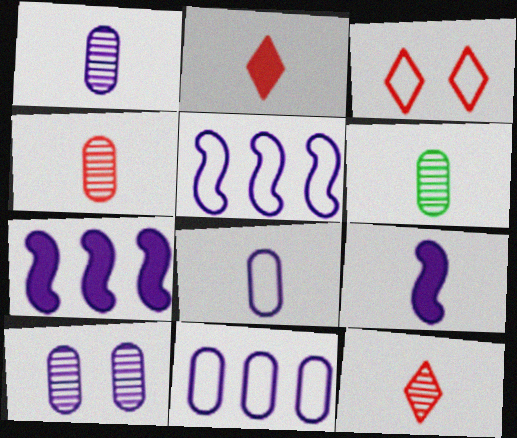[[1, 4, 6], 
[3, 6, 7]]